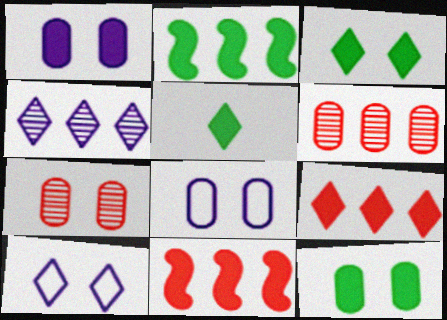[[1, 5, 11], 
[2, 5, 12], 
[7, 8, 12]]